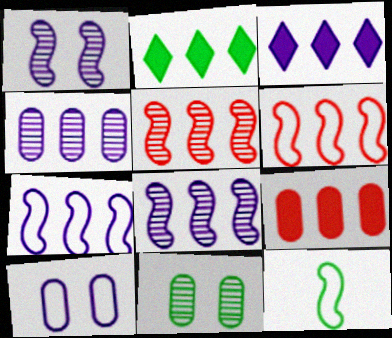[[2, 4, 6], 
[2, 11, 12], 
[3, 4, 7]]